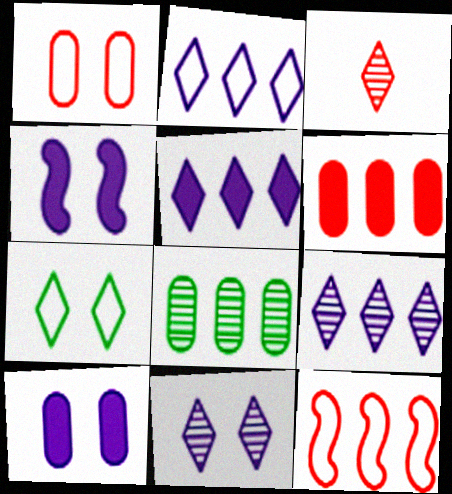[[2, 5, 9], 
[3, 5, 7], 
[5, 8, 12]]